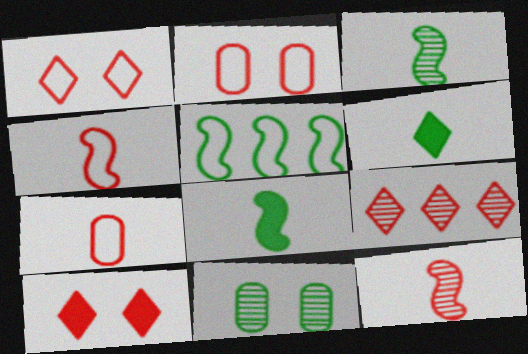[[5, 6, 11]]